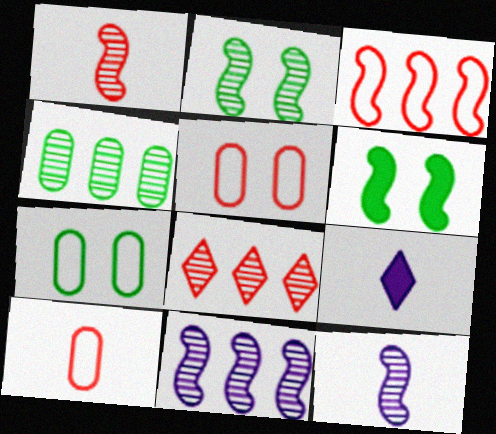[[1, 2, 11], 
[3, 6, 12], 
[4, 8, 11]]